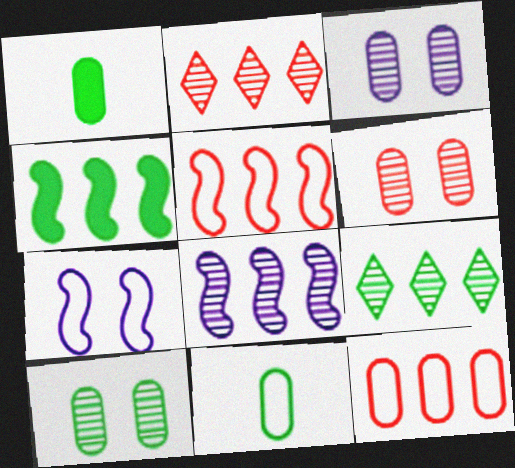[[1, 2, 7], 
[1, 3, 12], 
[3, 6, 10], 
[4, 5, 8]]